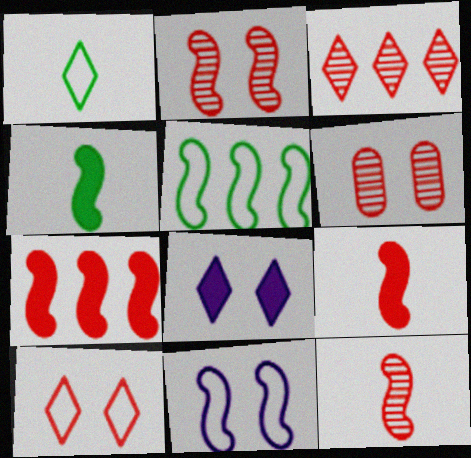[[1, 3, 8], 
[3, 6, 12]]